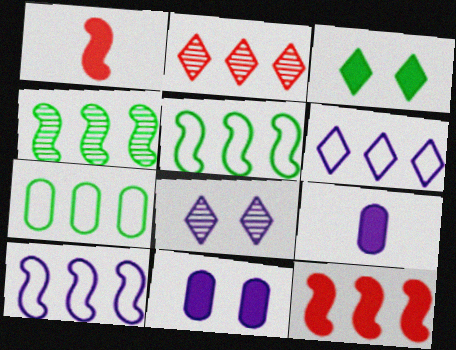[[1, 7, 8], 
[3, 9, 12], 
[4, 10, 12], 
[8, 9, 10]]